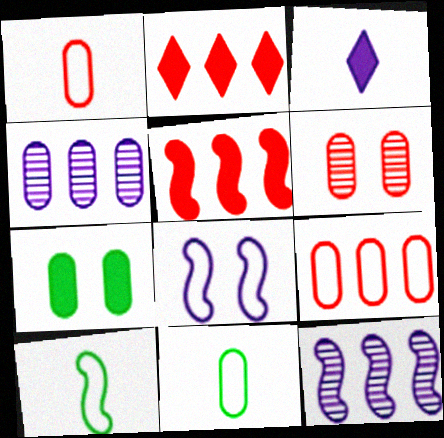[[1, 4, 7], 
[3, 4, 8], 
[3, 5, 7]]